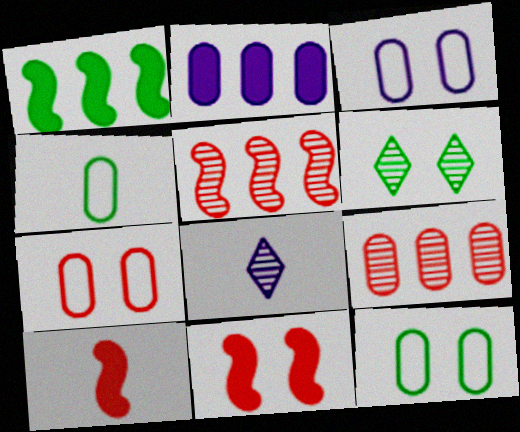[[1, 4, 6], 
[1, 7, 8], 
[3, 6, 11], 
[3, 7, 12], 
[4, 8, 10]]